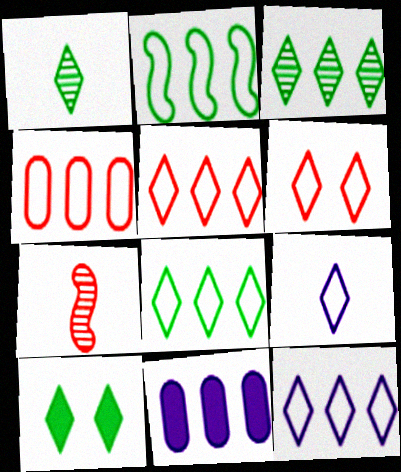[[1, 8, 10], 
[2, 4, 12], 
[5, 8, 12], 
[6, 8, 9]]